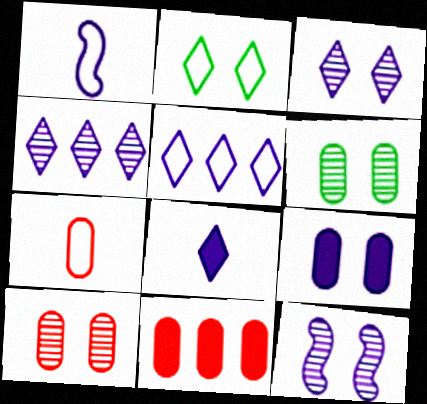[[1, 4, 9], 
[3, 5, 8], 
[7, 10, 11]]